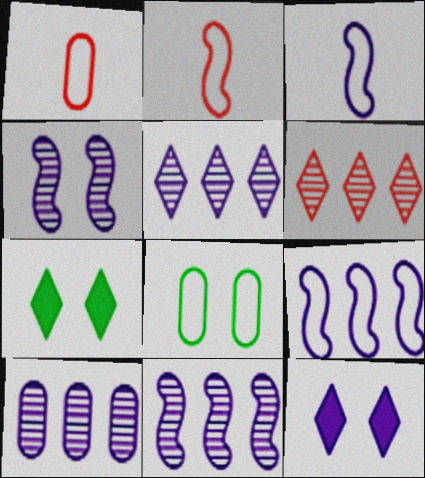[[1, 7, 11], 
[2, 7, 10], 
[3, 10, 12], 
[5, 10, 11]]